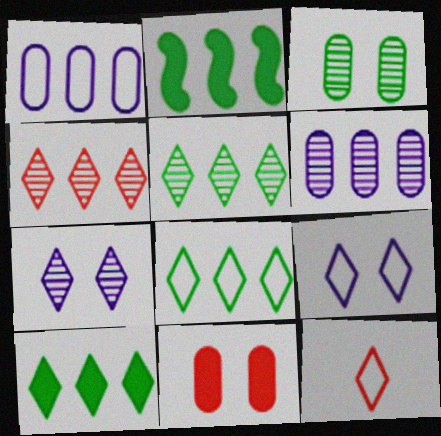[[1, 2, 4], 
[5, 8, 10], 
[7, 10, 12], 
[8, 9, 12]]